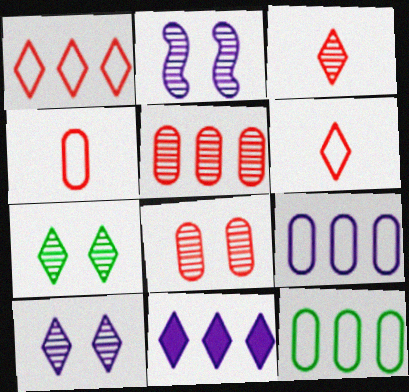[[2, 7, 8], 
[6, 7, 11]]